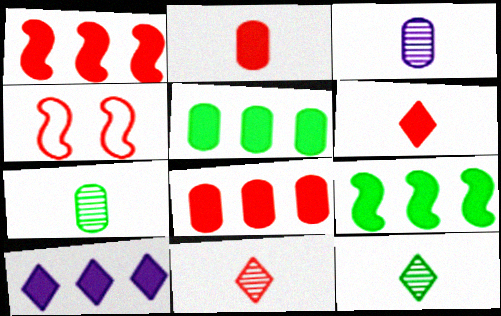[[1, 5, 10], 
[4, 7, 10], 
[4, 8, 11], 
[8, 9, 10]]